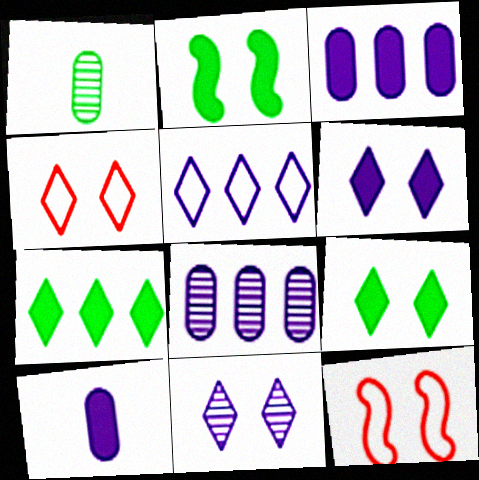[[4, 9, 11]]